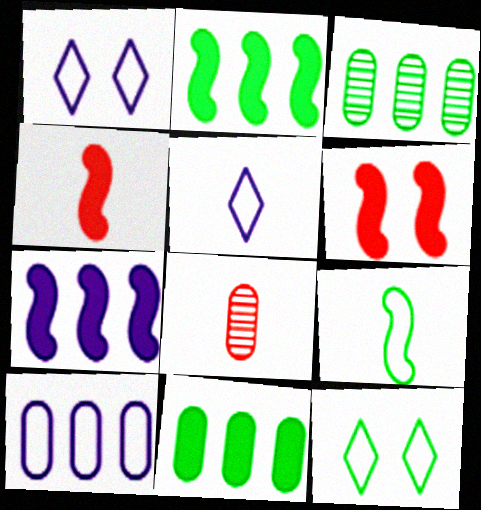[[1, 2, 8], 
[1, 3, 4], 
[3, 5, 6], 
[7, 8, 12]]